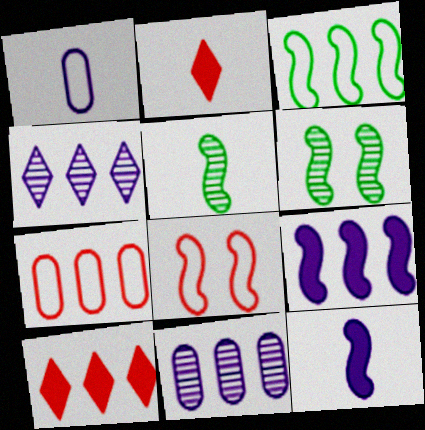[[1, 2, 5], 
[1, 6, 10], 
[3, 10, 11], 
[5, 8, 9]]